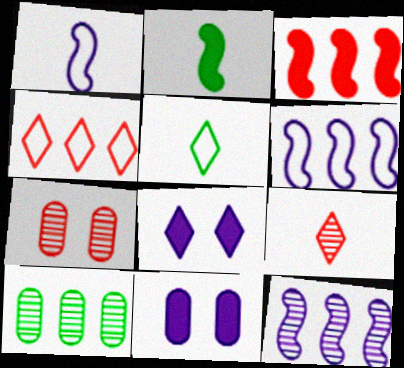[]